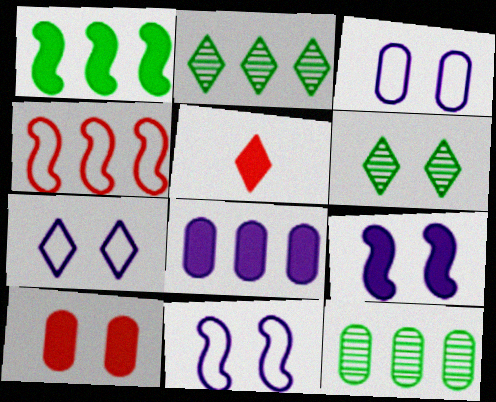[[2, 4, 8], 
[2, 5, 7], 
[3, 7, 11], 
[5, 11, 12], 
[6, 10, 11]]